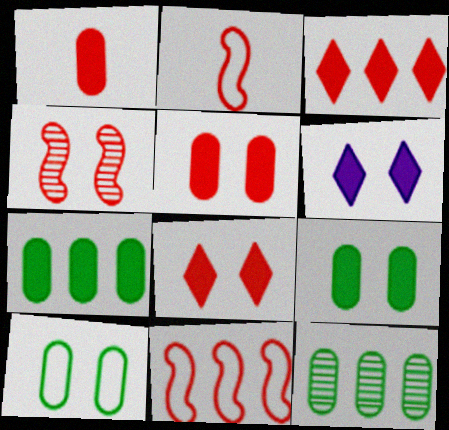[[2, 6, 12], 
[4, 6, 10]]